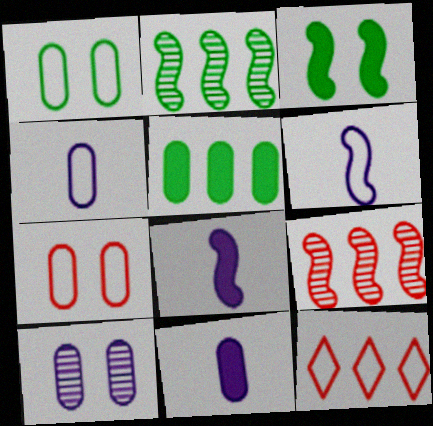[[1, 6, 12], 
[3, 6, 9]]